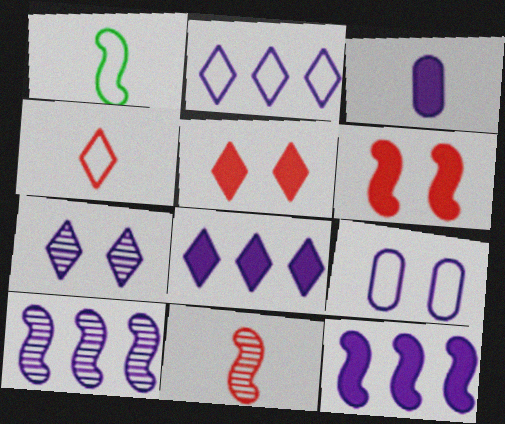[[1, 6, 10]]